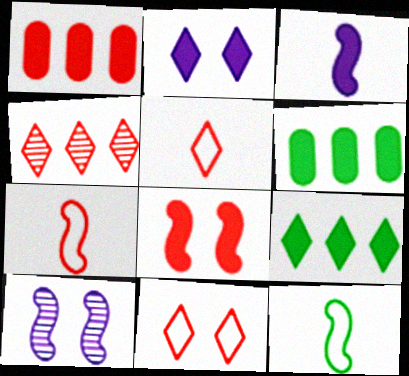[[5, 6, 10]]